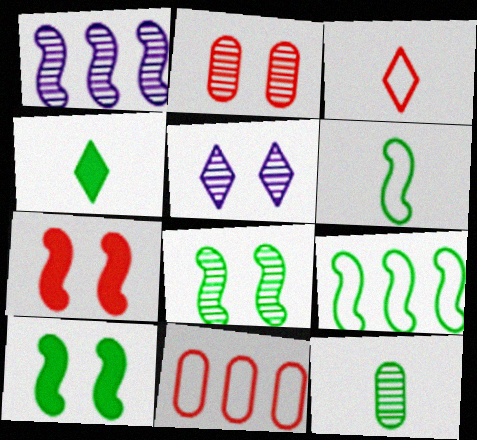[[1, 6, 7], 
[2, 5, 8], 
[4, 6, 12]]